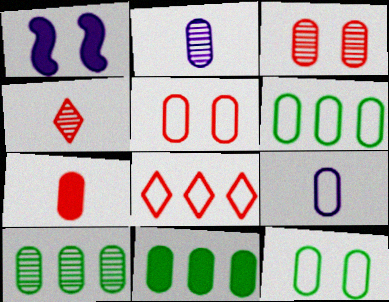[[1, 4, 6], 
[2, 3, 10], 
[2, 5, 11], 
[3, 9, 11], 
[5, 6, 9], 
[6, 10, 11]]